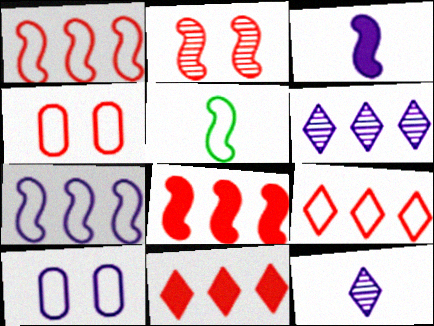[[3, 6, 10], 
[5, 9, 10]]